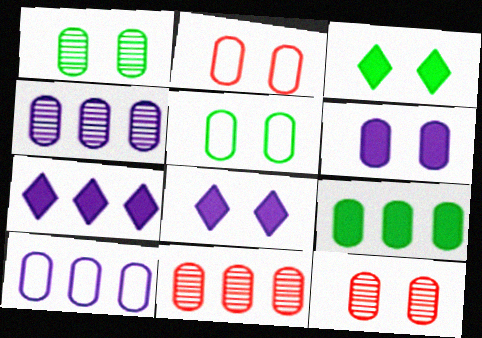[[1, 2, 6], 
[5, 6, 12], 
[9, 10, 11]]